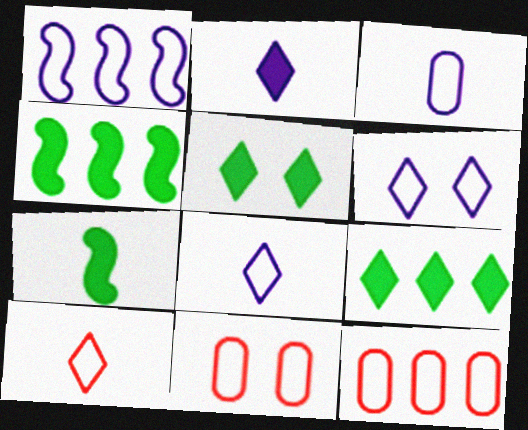[[1, 3, 6]]